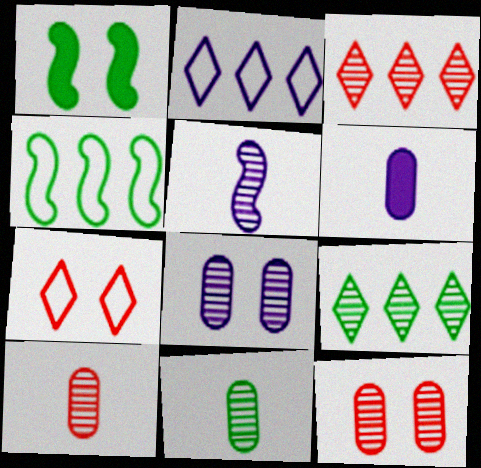[[1, 2, 10], 
[1, 7, 8], 
[5, 9, 12]]